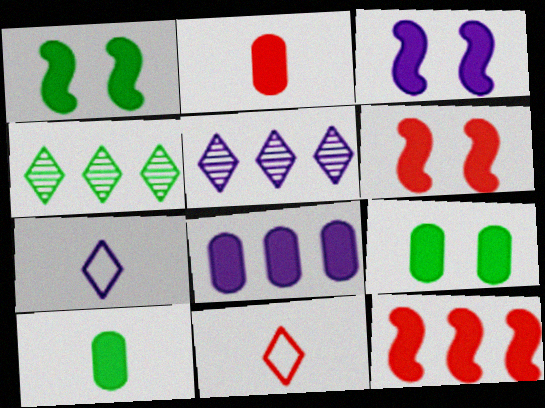[[1, 3, 6], 
[2, 8, 9]]